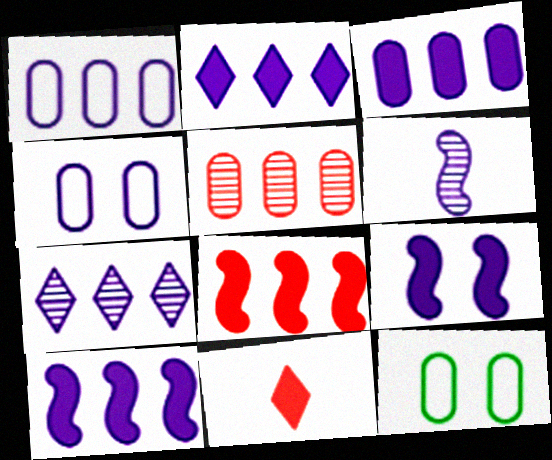[[1, 7, 10], 
[2, 3, 10], 
[2, 4, 6]]